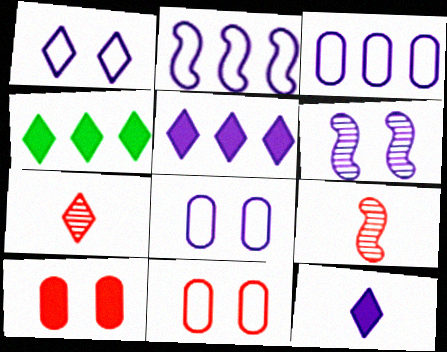[[1, 4, 7], 
[3, 6, 12], 
[4, 8, 9]]